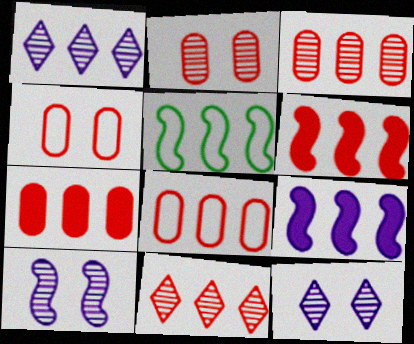[[1, 5, 7], 
[3, 7, 8], 
[6, 8, 11]]